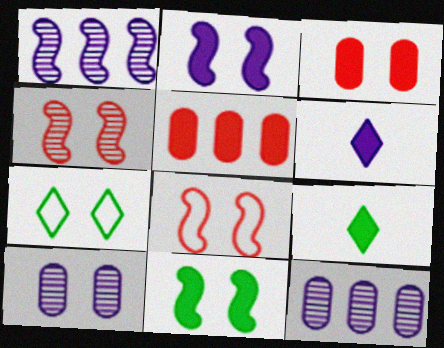[[2, 5, 9], 
[5, 6, 11], 
[8, 9, 12]]